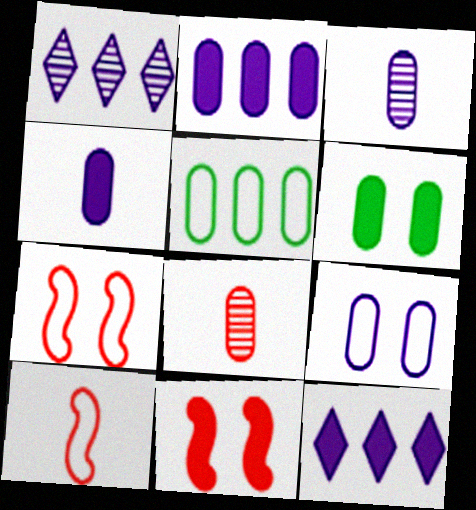[[1, 6, 10], 
[2, 3, 9]]